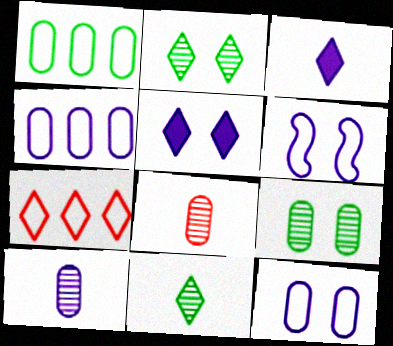[[2, 3, 7], 
[5, 7, 11]]